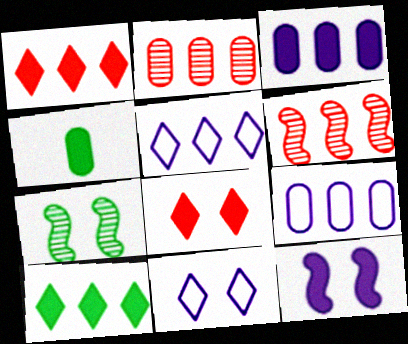[[1, 4, 12], 
[4, 6, 11], 
[6, 9, 10]]